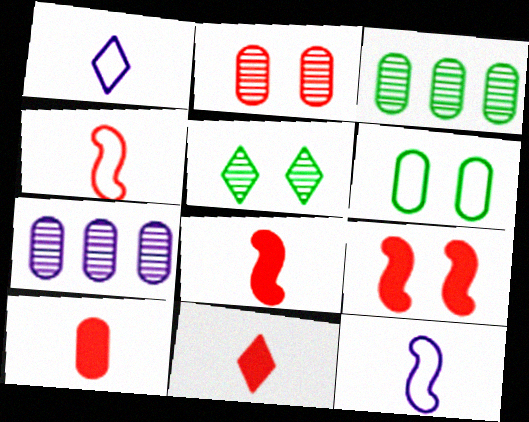[[1, 3, 9], 
[6, 7, 10], 
[8, 10, 11]]